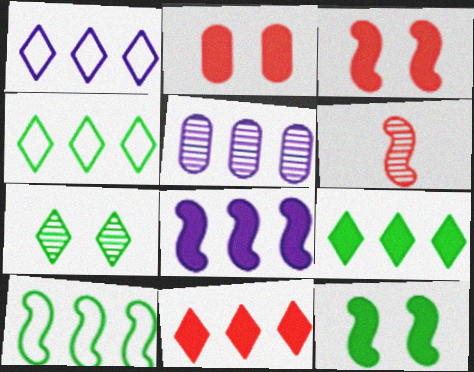[[1, 5, 8], 
[5, 6, 7], 
[5, 10, 11]]